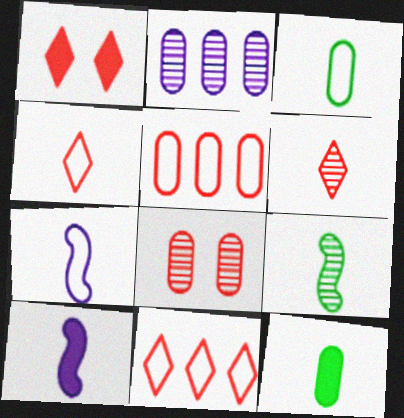[[1, 6, 11], 
[3, 4, 7], 
[3, 6, 10], 
[6, 7, 12]]